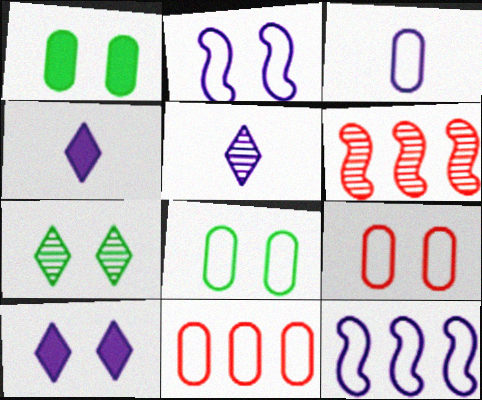[[3, 8, 11], 
[4, 6, 8]]